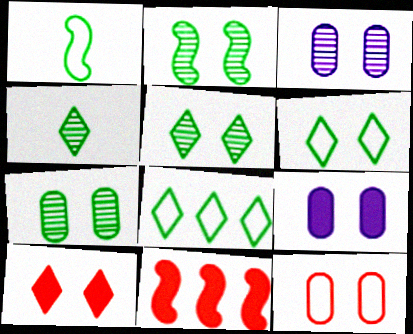[[2, 5, 7], 
[7, 9, 12]]